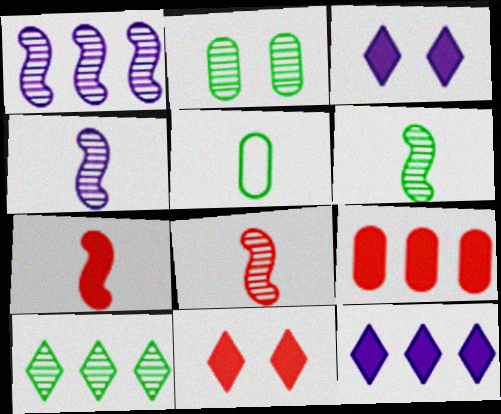[[1, 5, 11], 
[2, 6, 10], 
[4, 6, 8], 
[7, 9, 11]]